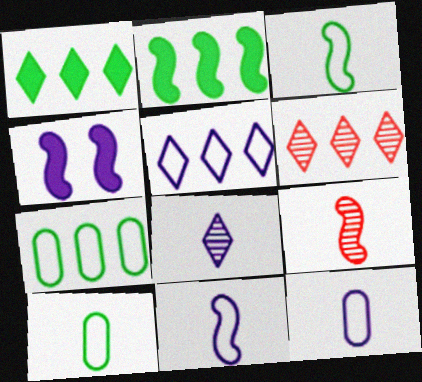[[1, 5, 6], 
[4, 6, 10]]